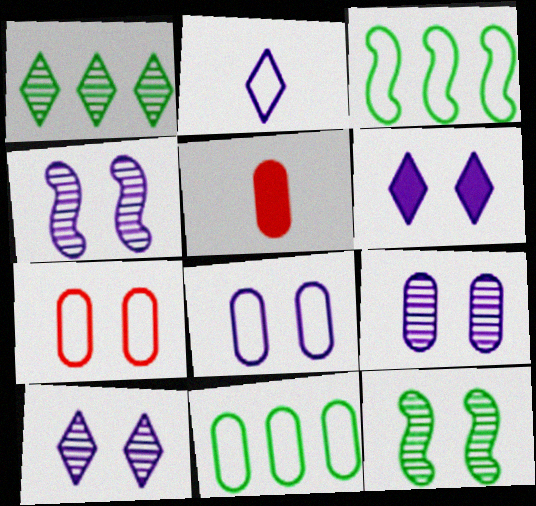[[2, 3, 7], 
[3, 5, 10], 
[4, 6, 8], 
[4, 9, 10], 
[5, 9, 11], 
[6, 7, 12]]